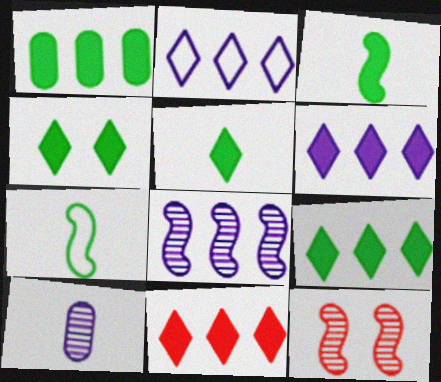[[1, 3, 4], 
[4, 5, 9], 
[6, 9, 11]]